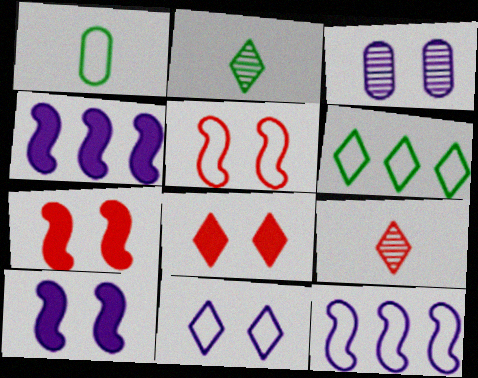[[3, 10, 11]]